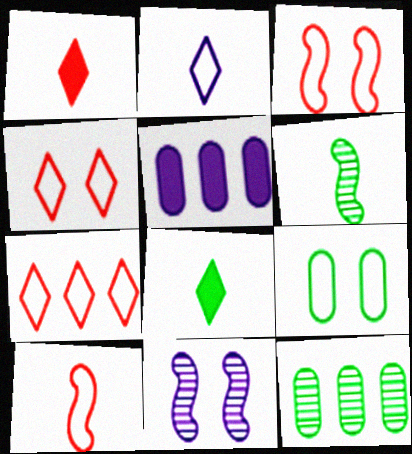[[2, 5, 11], 
[4, 5, 6]]